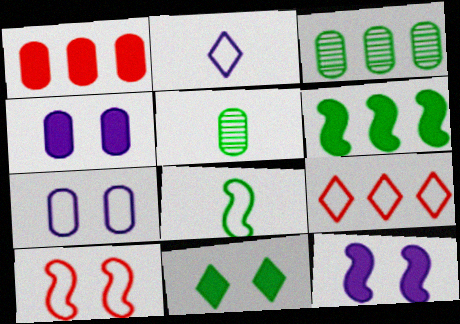[[1, 5, 7], 
[3, 8, 11], 
[5, 9, 12], 
[7, 8, 9]]